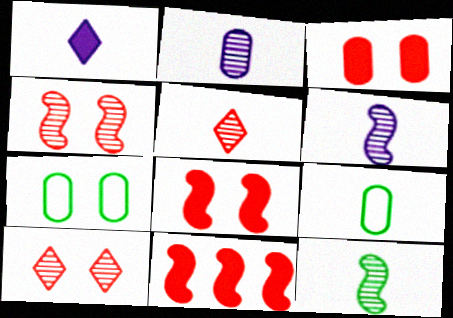[[2, 5, 12]]